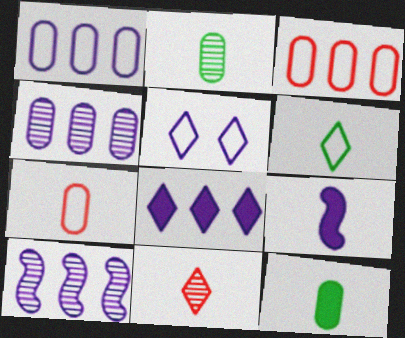[[1, 8, 10], 
[4, 5, 9]]